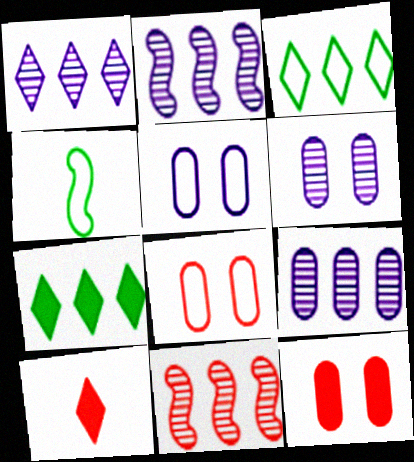[[1, 2, 9], 
[1, 4, 12], 
[8, 10, 11]]